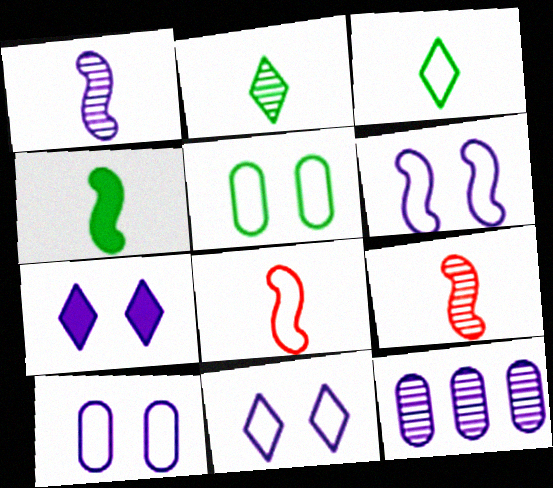[[1, 4, 8], 
[6, 10, 11]]